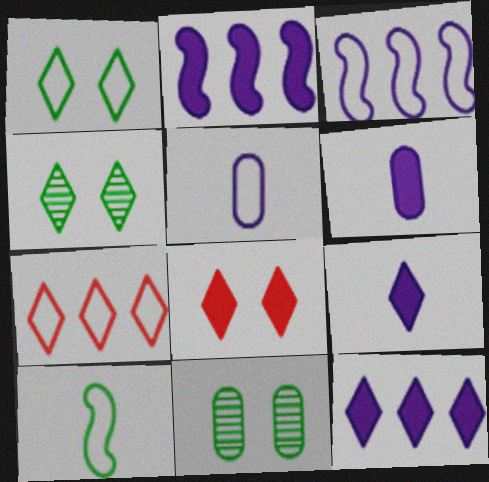[[4, 7, 9]]